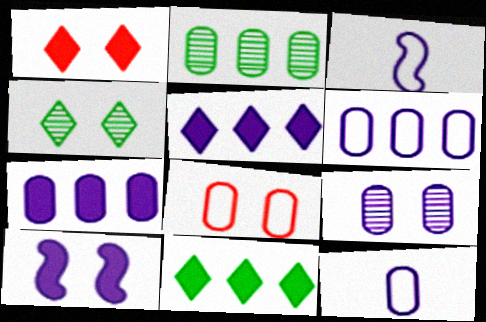[[1, 2, 3], 
[3, 5, 9], 
[4, 8, 10], 
[7, 9, 12]]